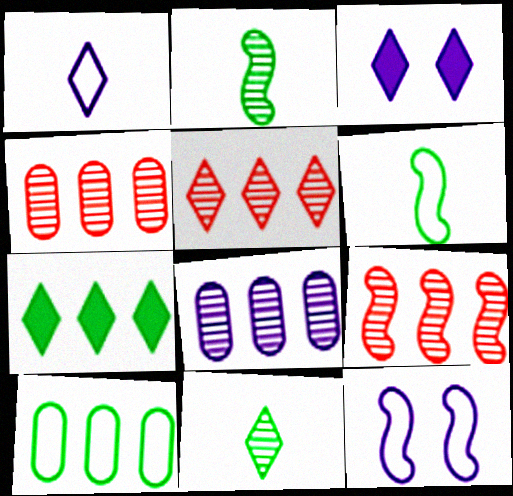[[3, 4, 6], 
[4, 5, 9]]